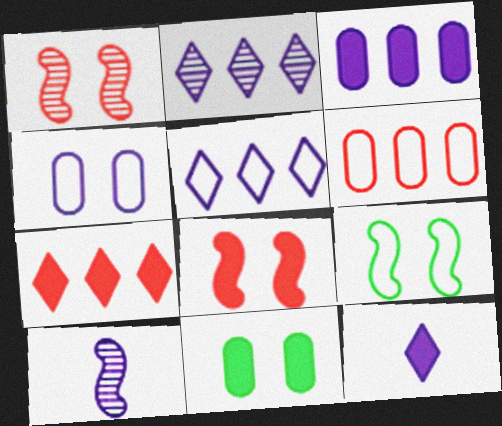[]